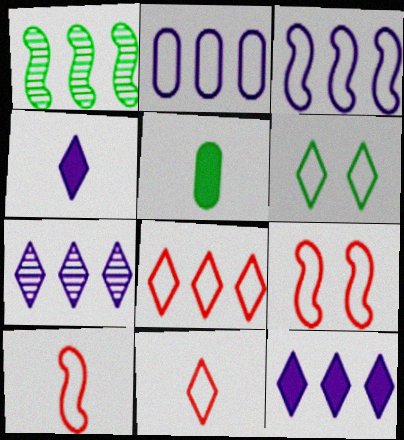[[1, 5, 6], 
[2, 6, 10], 
[5, 7, 9]]